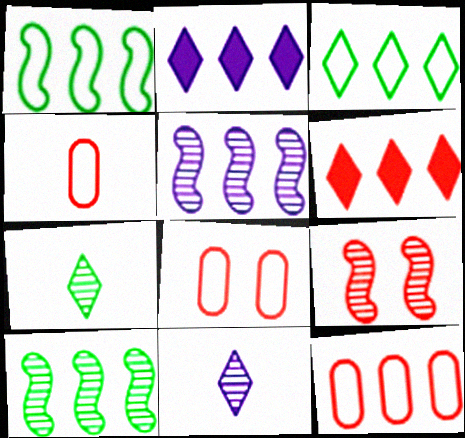[[2, 10, 12], 
[4, 6, 9], 
[4, 8, 12]]